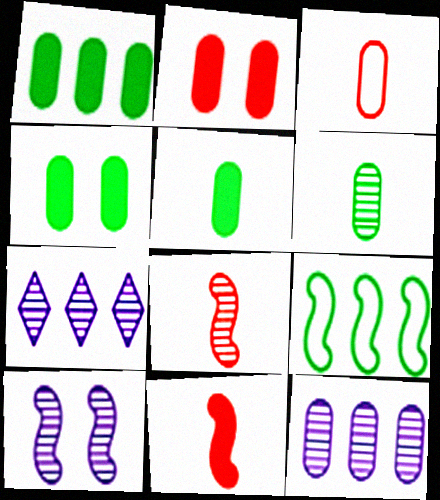[[1, 4, 5], 
[3, 4, 12], 
[9, 10, 11]]